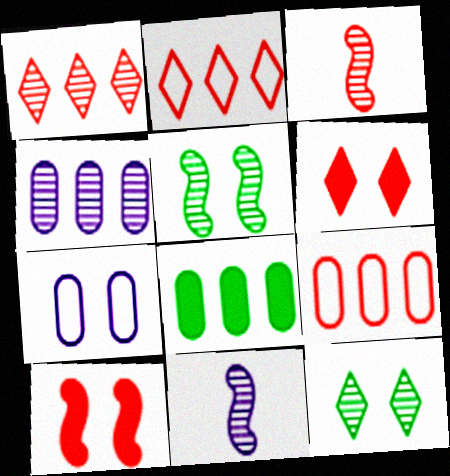[[3, 4, 12], 
[3, 6, 9], 
[4, 8, 9], 
[5, 6, 7], 
[7, 10, 12]]